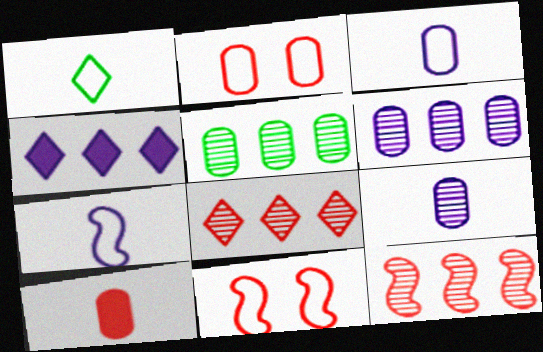[[8, 10, 11]]